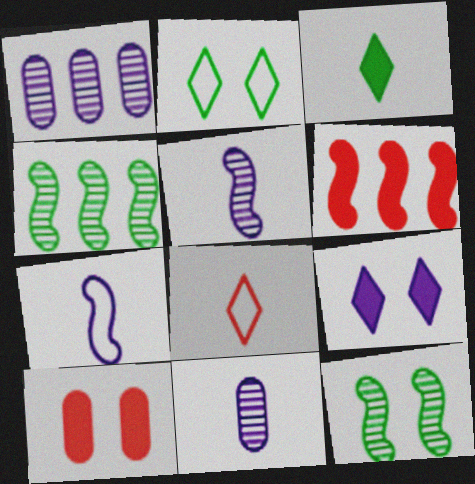[[1, 7, 9], 
[2, 6, 11], 
[6, 7, 12]]